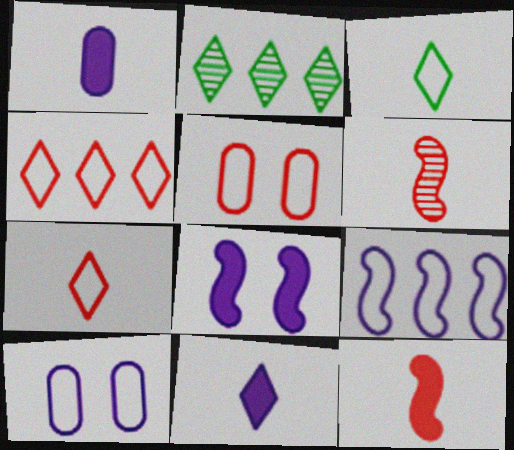[[1, 3, 6], 
[2, 10, 12], 
[3, 5, 9]]